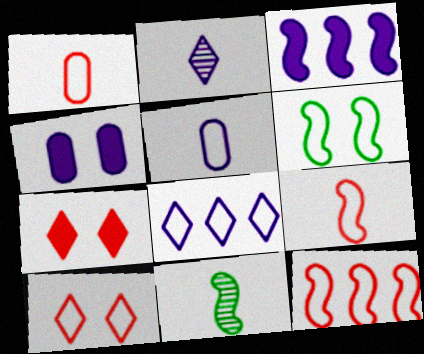[[1, 6, 8], 
[1, 10, 12]]